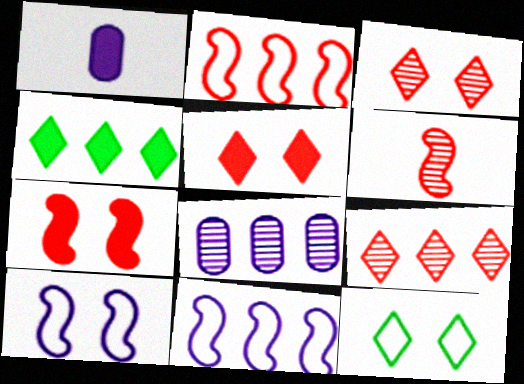[[1, 4, 7], 
[2, 4, 8], 
[2, 6, 7]]